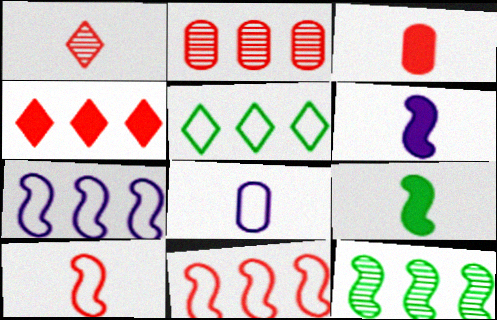[[1, 3, 10], 
[1, 8, 9], 
[2, 4, 11]]